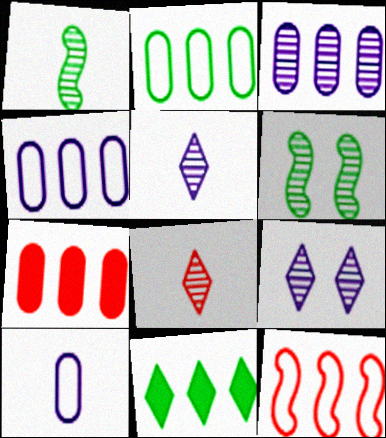[[2, 3, 7], 
[3, 6, 8], 
[3, 11, 12]]